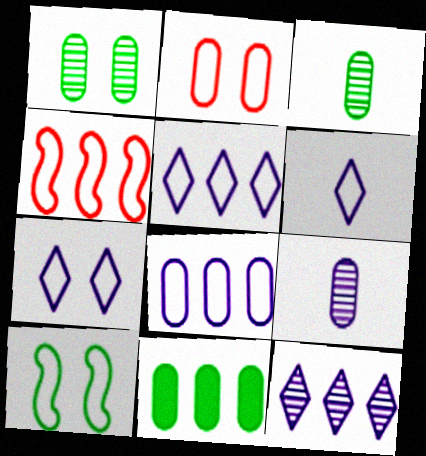[[2, 7, 10], 
[2, 9, 11], 
[4, 11, 12], 
[5, 6, 7]]